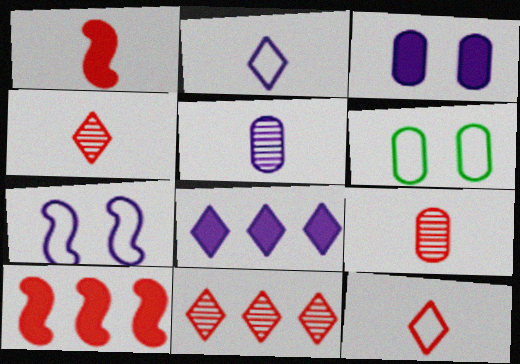[[1, 9, 12], 
[5, 7, 8]]